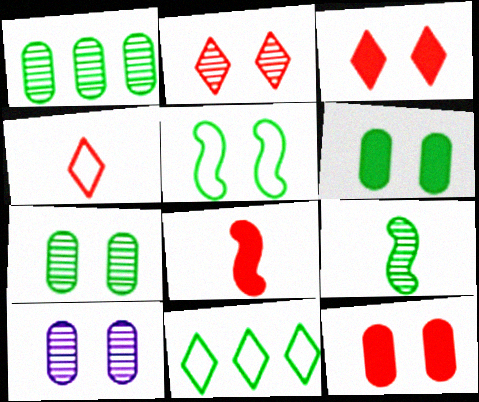[[3, 5, 10], 
[6, 9, 11], 
[8, 10, 11]]